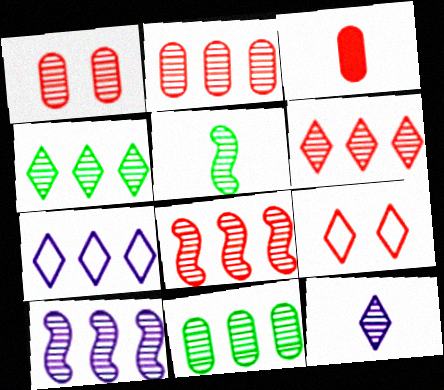[[2, 4, 10], 
[2, 6, 8], 
[3, 8, 9], 
[6, 10, 11]]